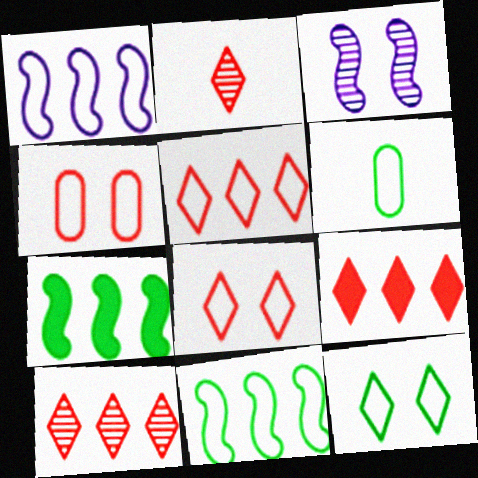[[1, 6, 8], 
[2, 8, 9], 
[3, 6, 9], 
[5, 9, 10], 
[6, 11, 12]]